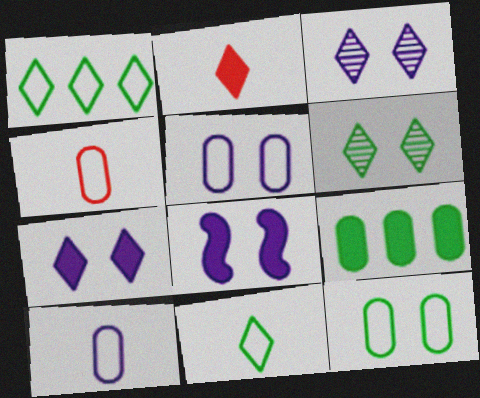[[1, 2, 3], 
[2, 8, 9], 
[3, 5, 8]]